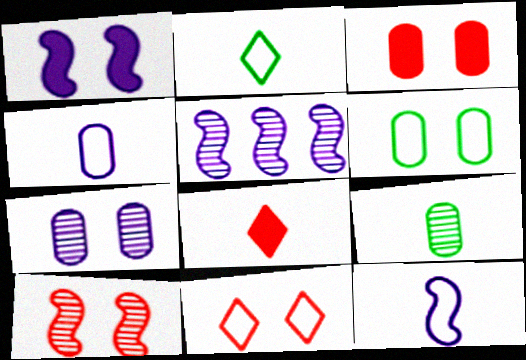[[1, 5, 12], 
[2, 3, 5], 
[3, 6, 7], 
[3, 10, 11], 
[5, 6, 8], 
[8, 9, 12]]